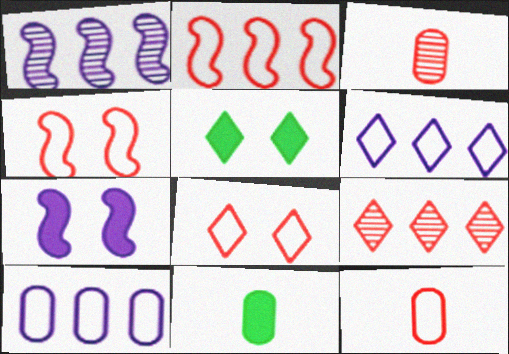[[1, 5, 12], 
[1, 8, 11], 
[2, 8, 12]]